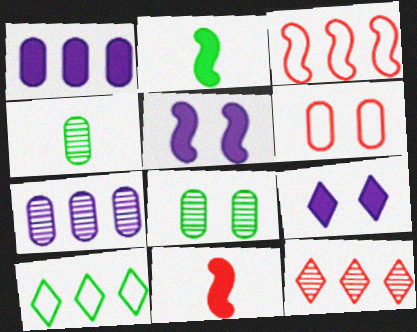[[1, 4, 6], 
[2, 8, 10], 
[3, 4, 9], 
[6, 11, 12]]